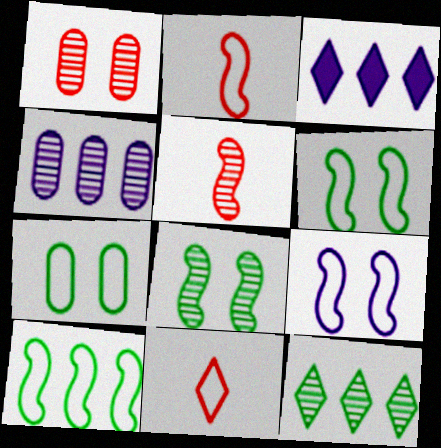[[2, 9, 10], 
[3, 5, 7]]